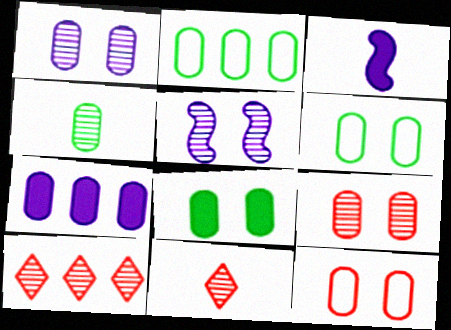[[1, 8, 12], 
[2, 4, 8], 
[3, 6, 10], 
[4, 5, 10], 
[4, 7, 12]]